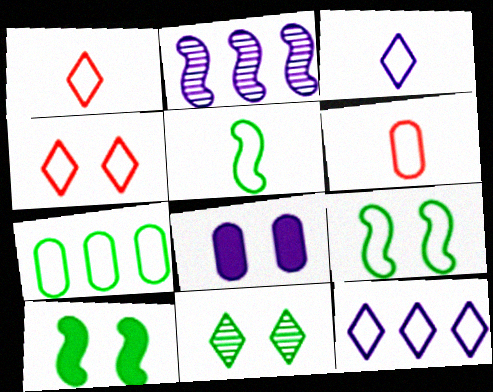[[2, 3, 8], 
[3, 5, 6], 
[6, 9, 12]]